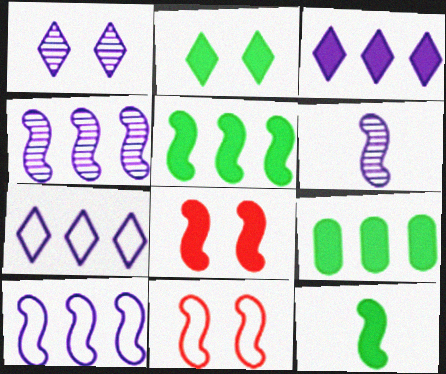[[2, 9, 12], 
[4, 11, 12], 
[5, 6, 11]]